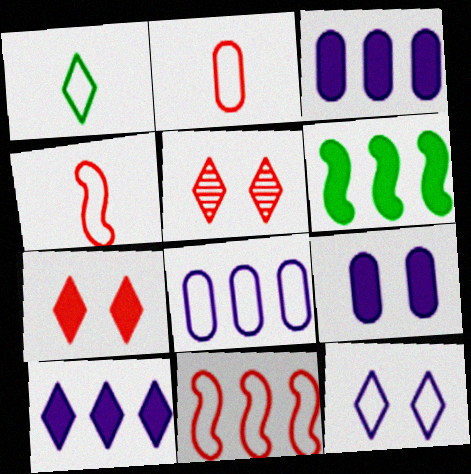[[1, 5, 10]]